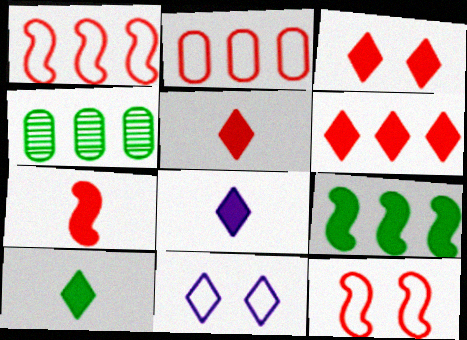[[3, 5, 6], 
[4, 7, 11], 
[4, 8, 12], 
[5, 8, 10]]